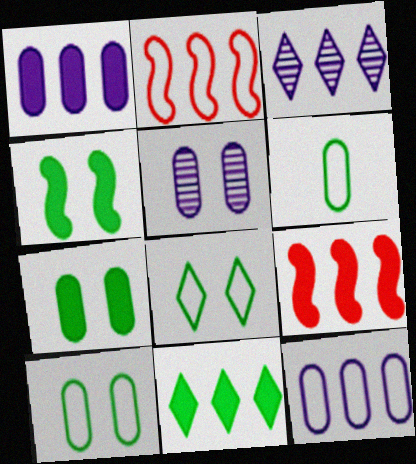[[1, 9, 11]]